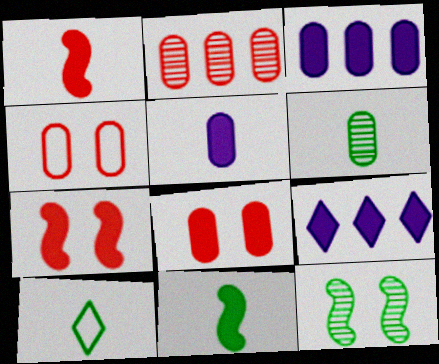[[3, 4, 6], 
[6, 10, 11], 
[8, 9, 11]]